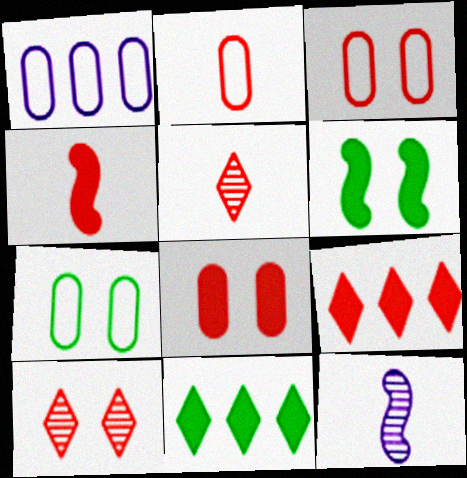[[1, 2, 7], 
[1, 5, 6], 
[2, 4, 5], 
[3, 11, 12], 
[4, 8, 9], 
[7, 9, 12]]